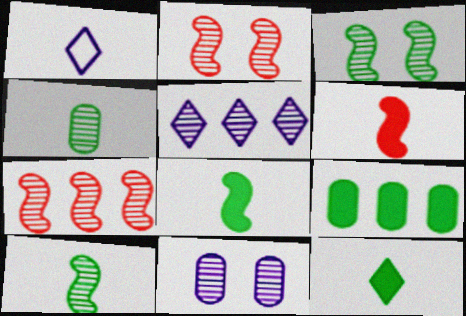[[1, 2, 9], 
[1, 4, 6], 
[2, 4, 5]]